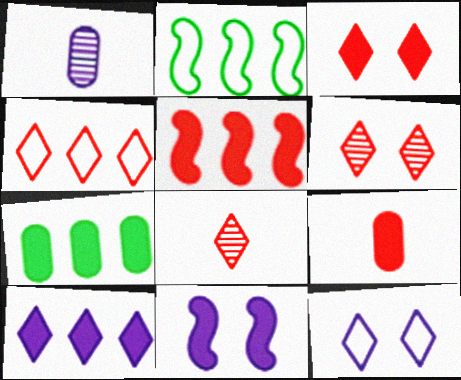[[1, 2, 3], 
[3, 4, 8], 
[3, 5, 9], 
[5, 7, 10]]